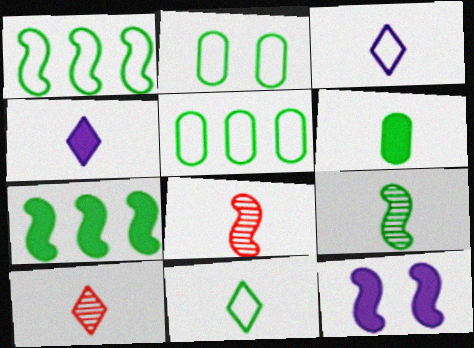[[1, 2, 11], 
[1, 8, 12], 
[3, 6, 8], 
[4, 10, 11], 
[5, 10, 12], 
[6, 9, 11]]